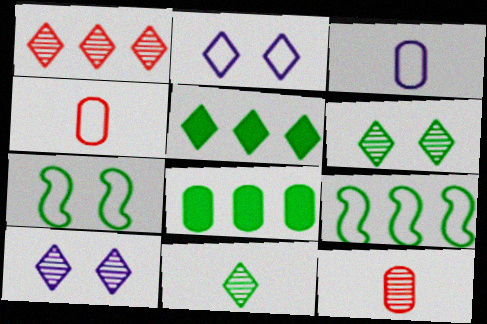[[1, 10, 11], 
[2, 4, 9], 
[7, 8, 11]]